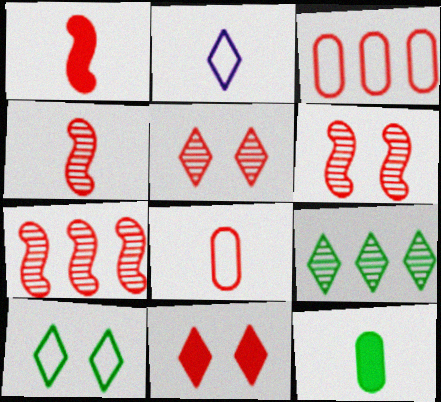[[1, 3, 5], 
[2, 4, 12], 
[2, 9, 11], 
[3, 4, 11], 
[4, 6, 7], 
[7, 8, 11]]